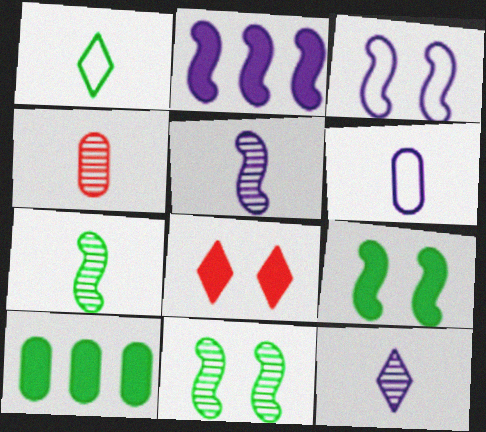[[1, 10, 11], 
[2, 3, 5], 
[4, 7, 12]]